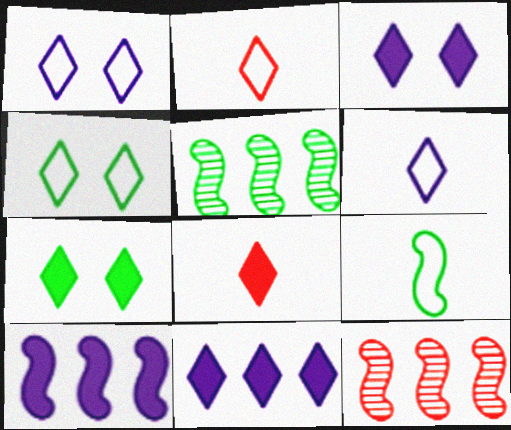[[7, 8, 11]]